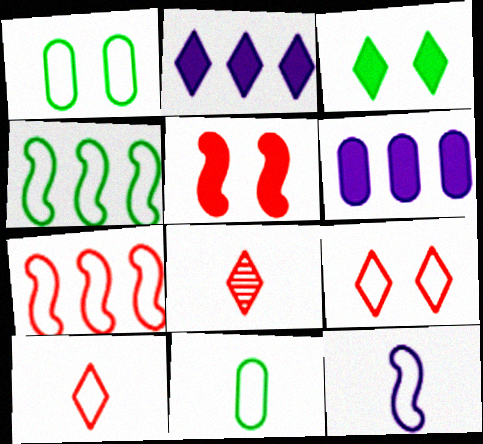[[10, 11, 12]]